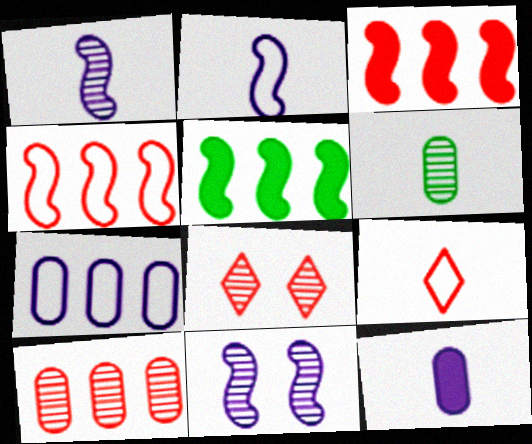[]